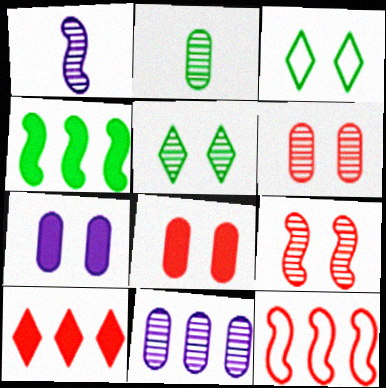[[2, 3, 4], 
[2, 6, 11], 
[3, 7, 9]]